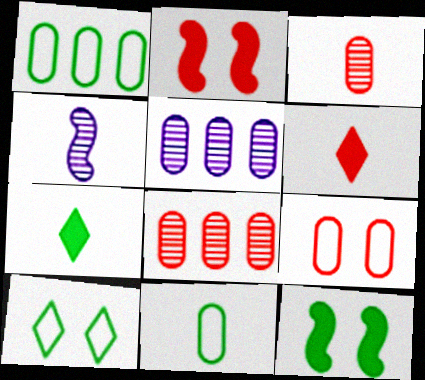[[4, 6, 11]]